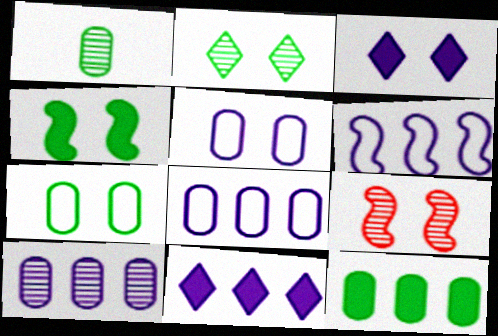[[1, 7, 12], 
[2, 4, 7], 
[3, 7, 9], 
[6, 10, 11]]